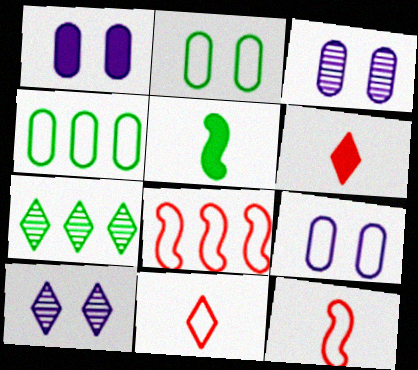[[1, 3, 9], 
[1, 7, 12], 
[2, 5, 7]]